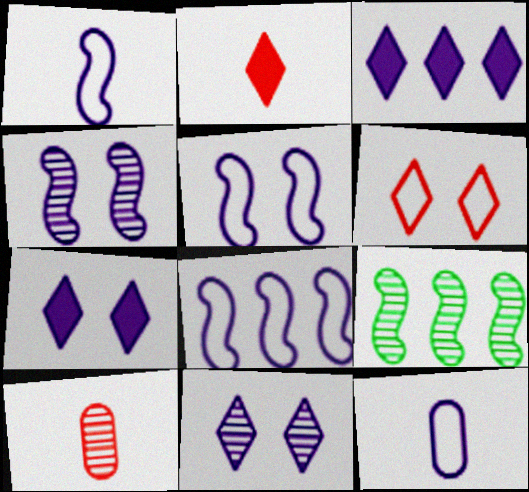[[1, 5, 8], 
[3, 4, 12], 
[9, 10, 11]]